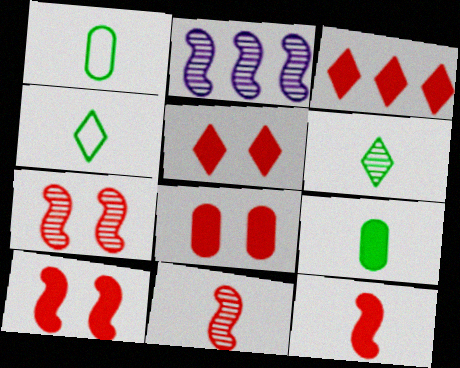[[1, 2, 5], 
[2, 4, 8], 
[3, 8, 12], 
[5, 8, 10]]